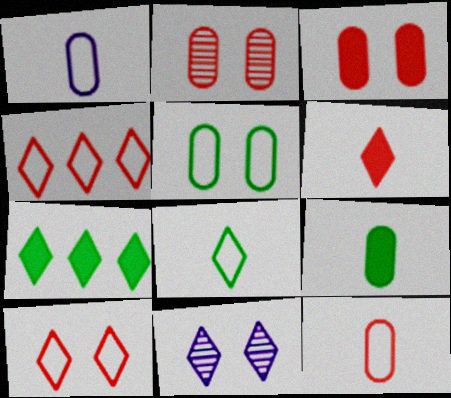[]